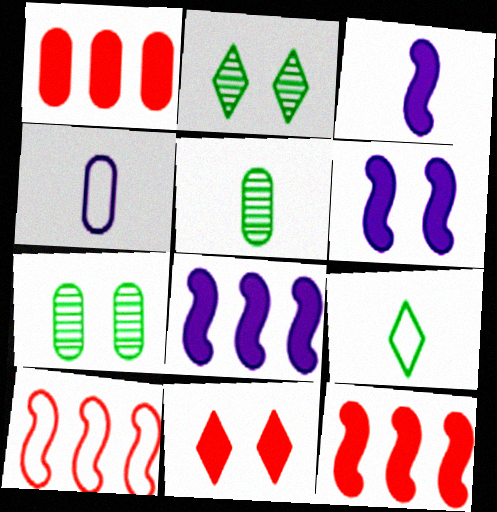[[1, 4, 7], 
[2, 4, 12], 
[3, 6, 8]]